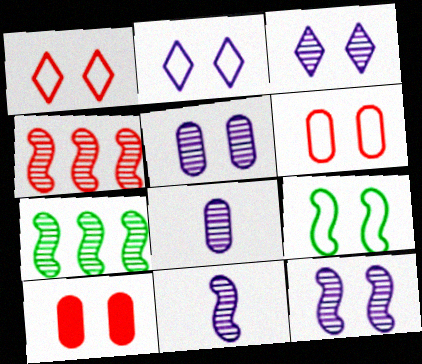[[2, 6, 9], 
[3, 5, 12], 
[3, 9, 10]]